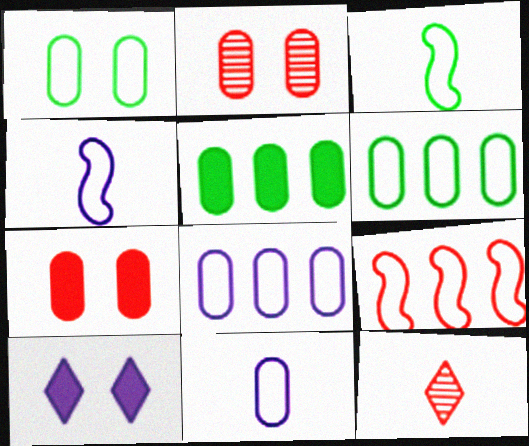[[2, 5, 11], 
[7, 9, 12]]